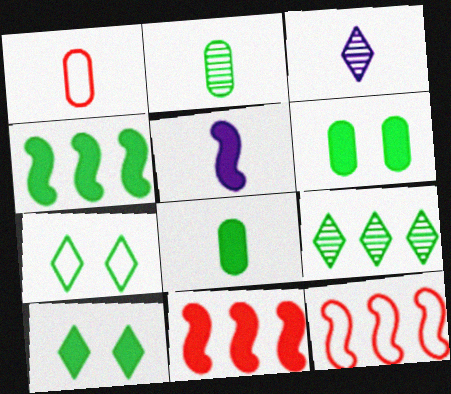[[2, 4, 7], 
[3, 6, 12], 
[4, 8, 10]]